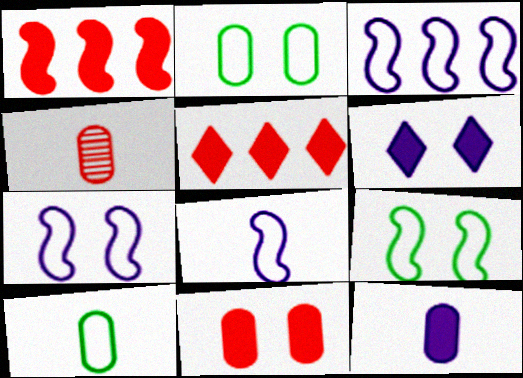[[3, 7, 8], 
[4, 10, 12]]